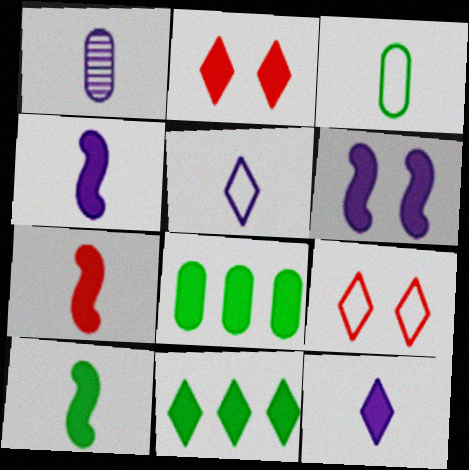[[1, 4, 5], 
[2, 4, 8], 
[2, 11, 12], 
[4, 7, 10]]